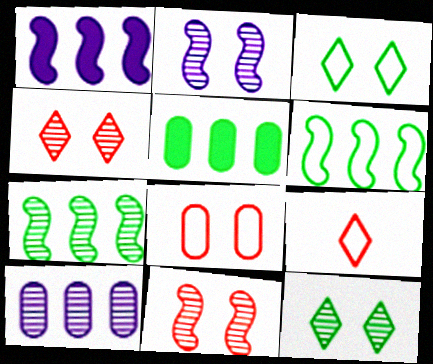[[2, 5, 9]]